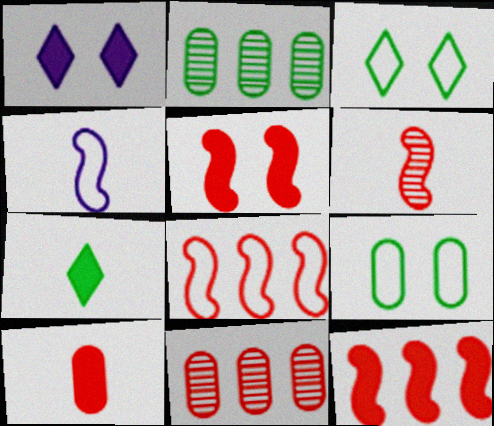[[5, 6, 8]]